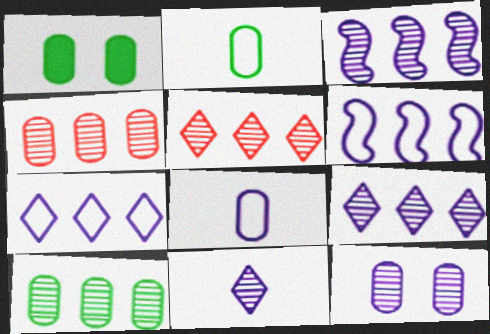[[1, 2, 10], 
[1, 4, 8], 
[3, 5, 10], 
[3, 11, 12]]